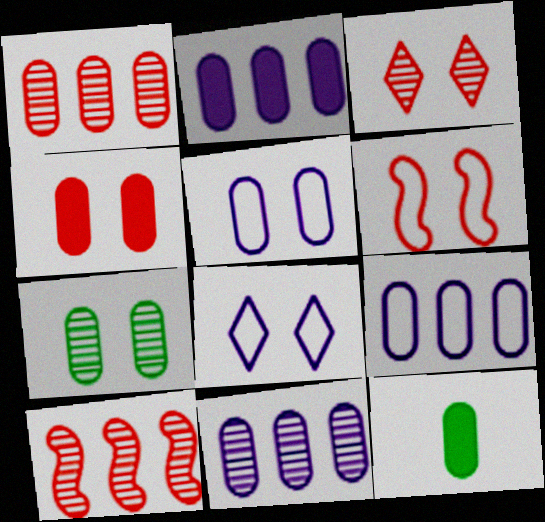[[1, 5, 12], 
[2, 4, 12], 
[2, 9, 11], 
[3, 4, 6], 
[4, 5, 7], 
[8, 10, 12]]